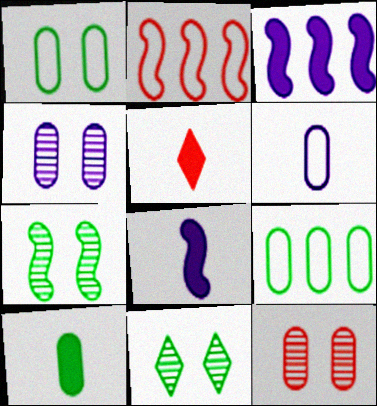[[2, 5, 12], 
[2, 7, 8], 
[5, 8, 10]]